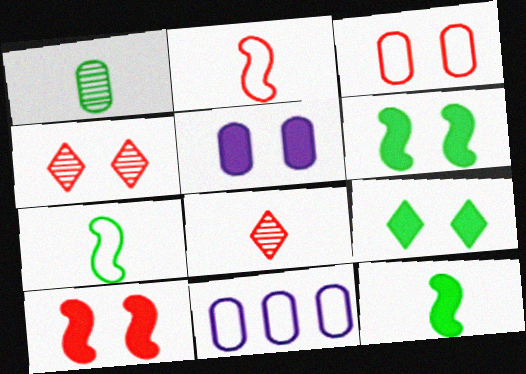[[3, 4, 10], 
[4, 11, 12], 
[5, 9, 10], 
[6, 8, 11]]